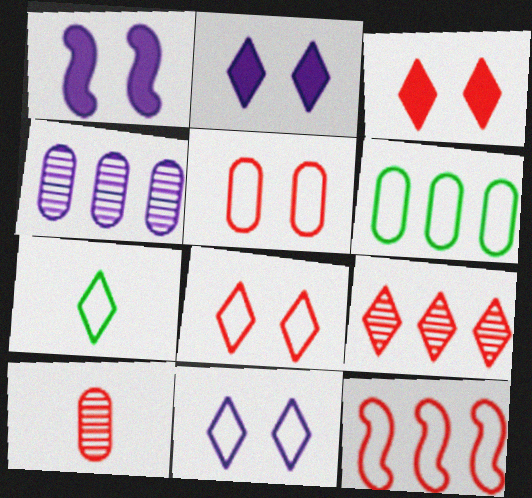[[2, 7, 9], 
[3, 10, 12]]